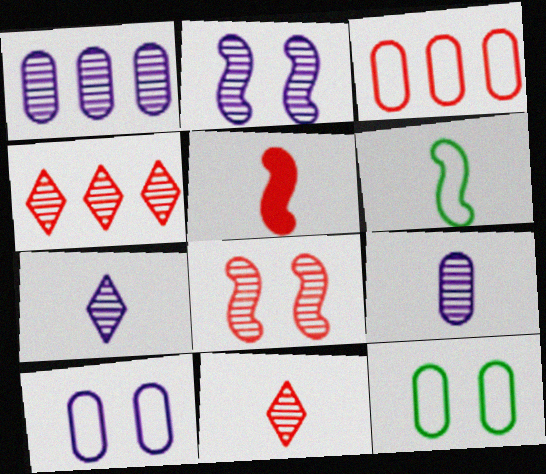[[1, 2, 7]]